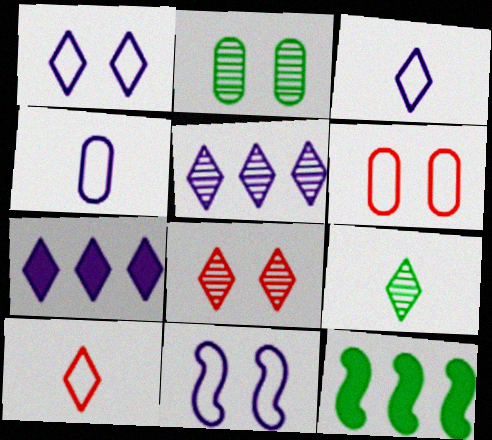[[4, 8, 12], 
[5, 8, 9]]